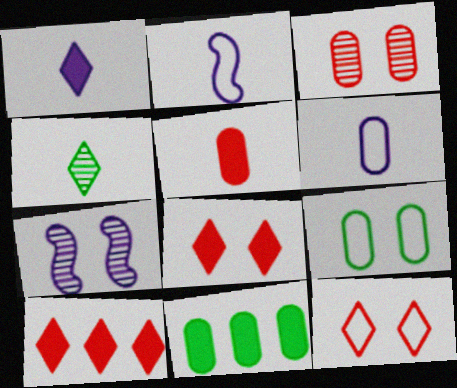[[2, 4, 5], 
[3, 6, 11], 
[7, 8, 9]]